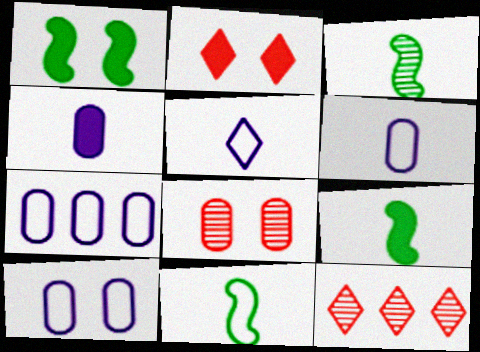[[1, 6, 12], 
[2, 3, 7], 
[3, 9, 11], 
[6, 7, 10], 
[9, 10, 12]]